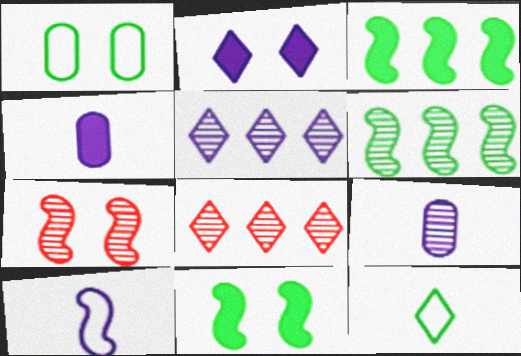[[1, 2, 7], 
[2, 8, 12], 
[3, 7, 10]]